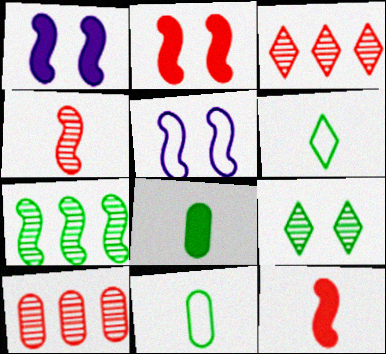[[1, 3, 11], 
[1, 6, 10], 
[3, 5, 8], 
[5, 7, 12]]